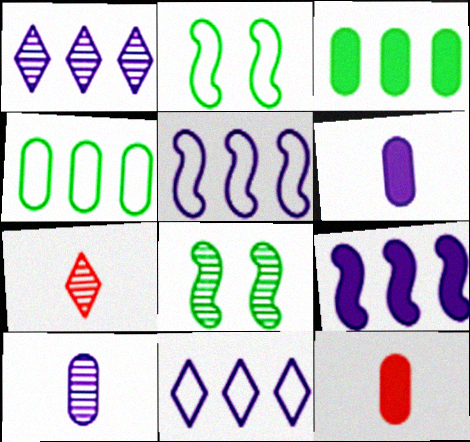[[1, 2, 12], 
[8, 11, 12]]